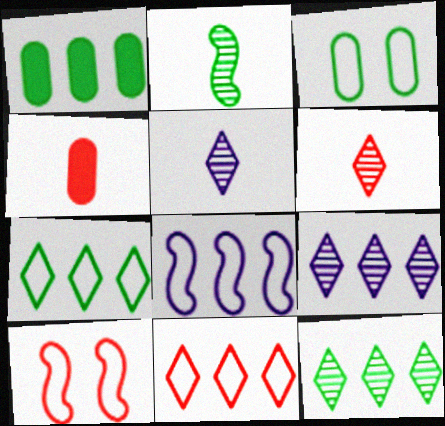[[1, 5, 10]]